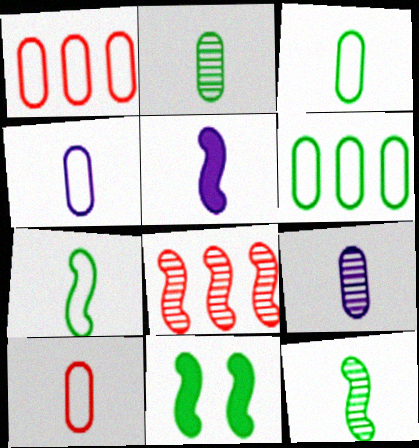[[3, 4, 10]]